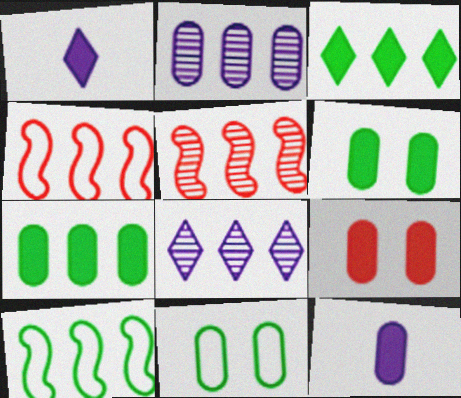[[1, 5, 11], 
[2, 3, 4], 
[4, 7, 8], 
[7, 9, 12]]